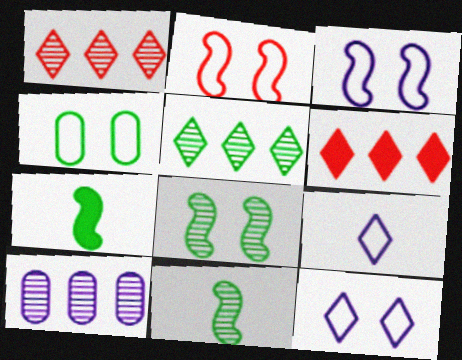[[2, 4, 12], 
[4, 5, 7]]